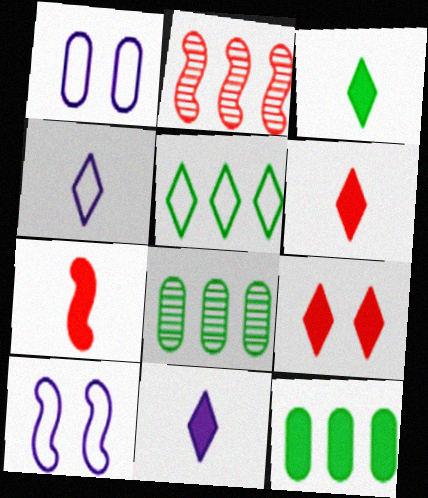[[1, 2, 3], 
[3, 6, 11], 
[6, 8, 10]]